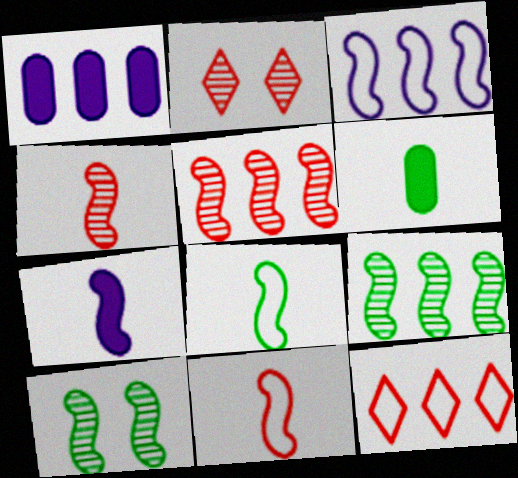[[1, 2, 8], 
[1, 9, 12], 
[2, 3, 6], 
[4, 7, 8]]